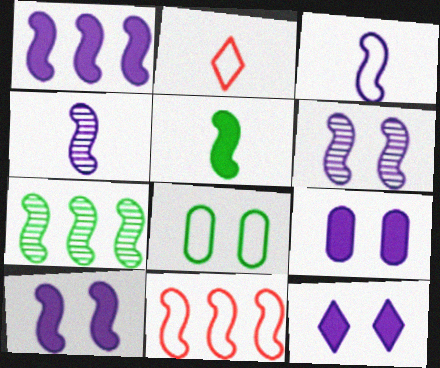[[1, 3, 6], 
[1, 7, 11], 
[2, 7, 9], 
[5, 6, 11], 
[9, 10, 12]]